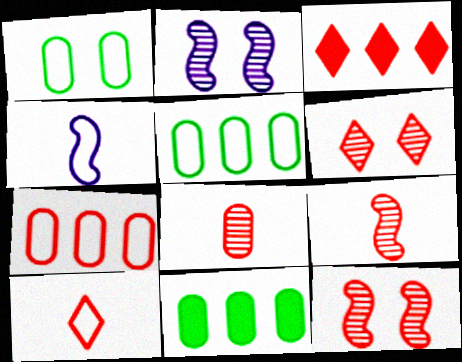[[2, 10, 11], 
[3, 6, 10], 
[4, 6, 11]]